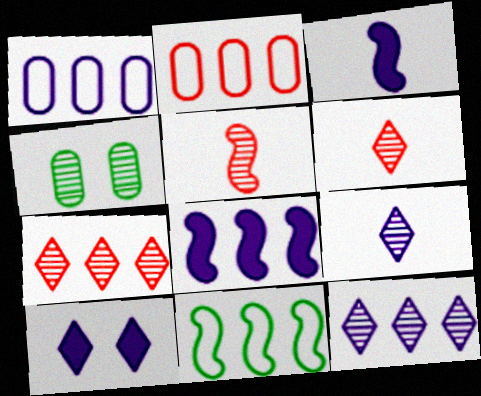[[1, 8, 12], 
[4, 5, 12]]